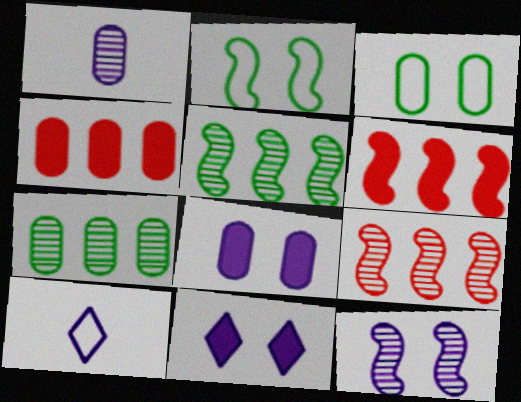[[1, 3, 4]]